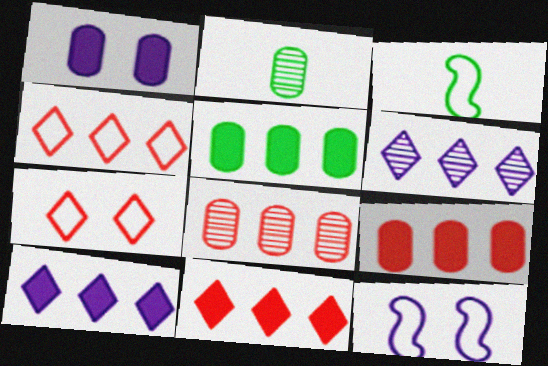[[2, 11, 12]]